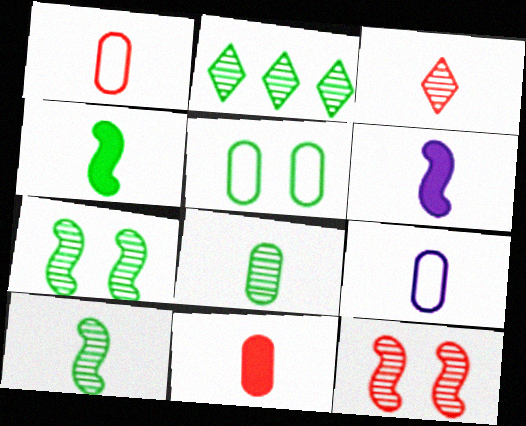[[2, 4, 5], 
[2, 7, 8], 
[3, 4, 9], 
[8, 9, 11]]